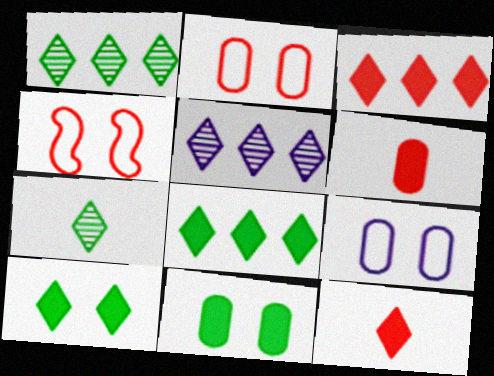[]